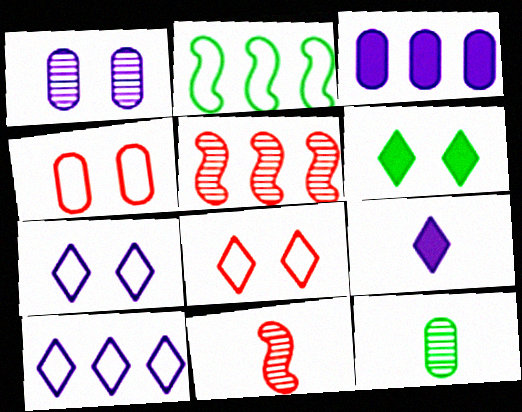[[2, 6, 12], 
[3, 4, 12]]